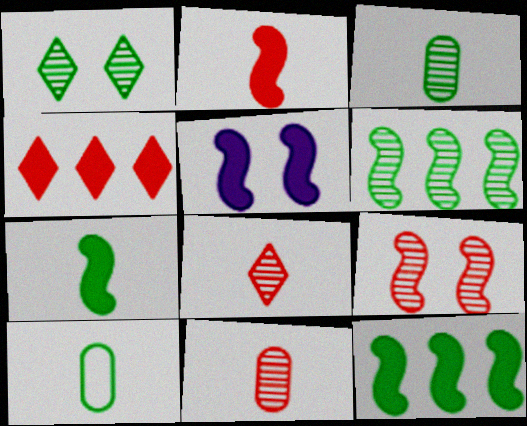[[1, 3, 6], 
[1, 10, 12], 
[2, 5, 12]]